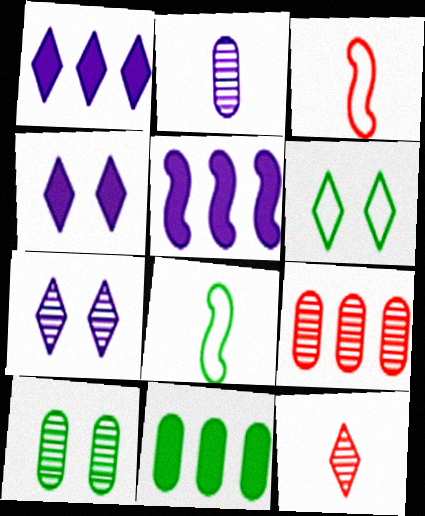[[1, 3, 10], 
[1, 6, 12], 
[2, 9, 10], 
[3, 7, 11], 
[4, 8, 9]]